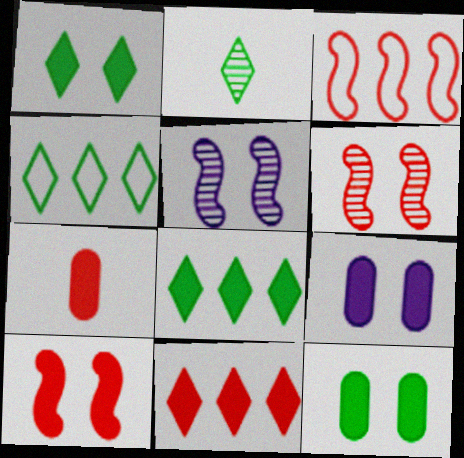[[1, 2, 4], 
[1, 9, 10], 
[2, 3, 9], 
[4, 5, 7], 
[7, 10, 11]]